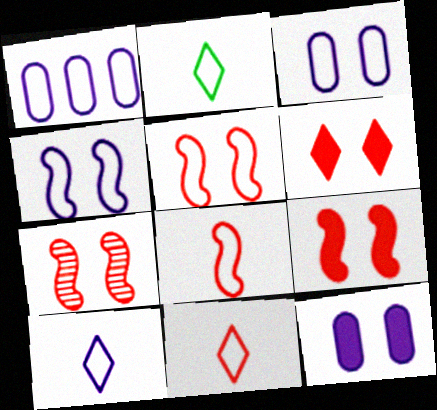[[1, 2, 5], 
[1, 4, 10], 
[2, 10, 11], 
[5, 7, 9]]